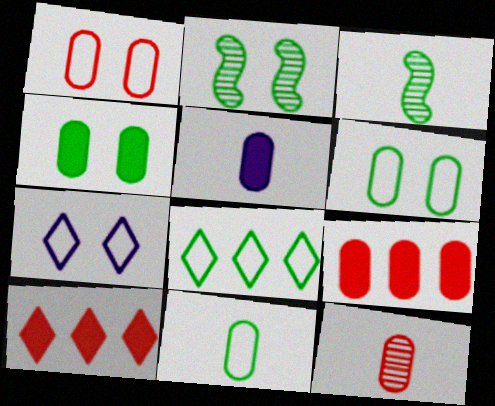[[1, 9, 12], 
[3, 4, 8], 
[3, 7, 9], 
[4, 5, 9], 
[5, 11, 12]]